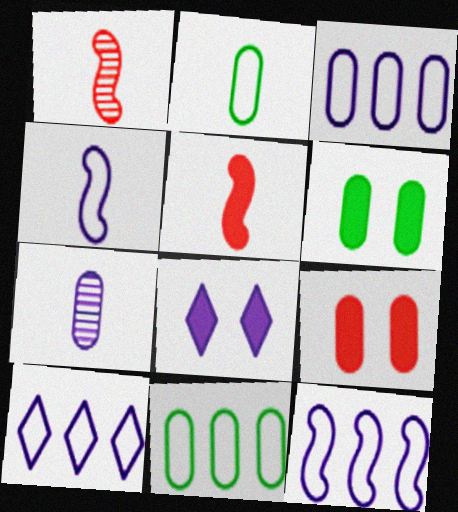[[1, 6, 10], 
[1, 8, 11], 
[3, 10, 12], 
[7, 8, 12], 
[7, 9, 11]]